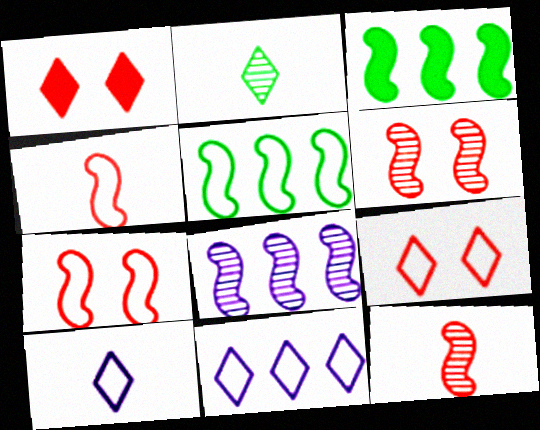[[1, 2, 11]]